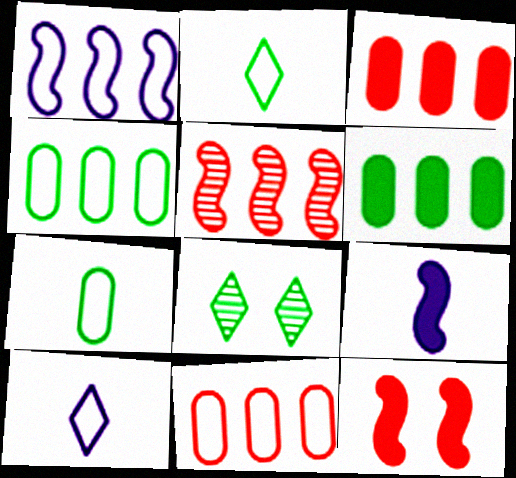[[8, 9, 11]]